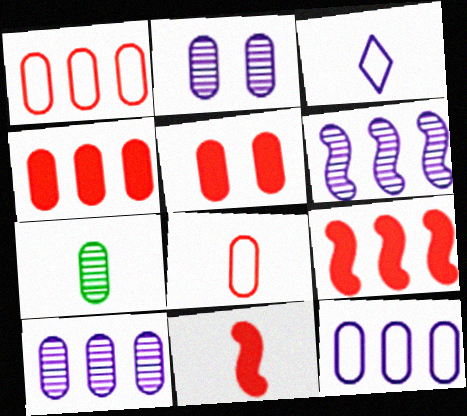[[3, 7, 11], 
[5, 7, 12]]